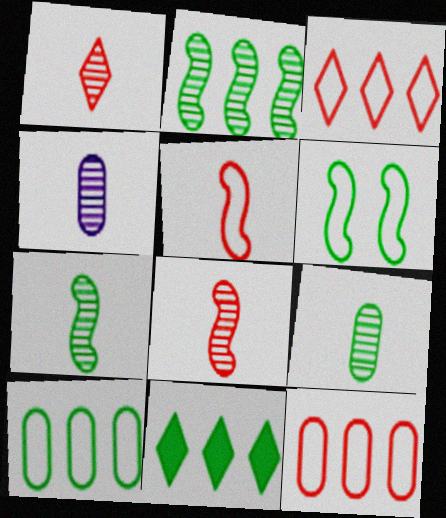[[1, 4, 7], 
[2, 10, 11], 
[6, 9, 11]]